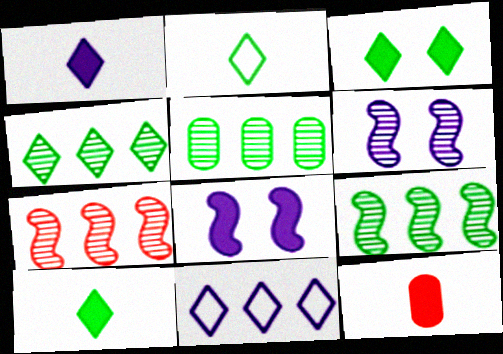[[2, 3, 4], 
[4, 5, 9]]